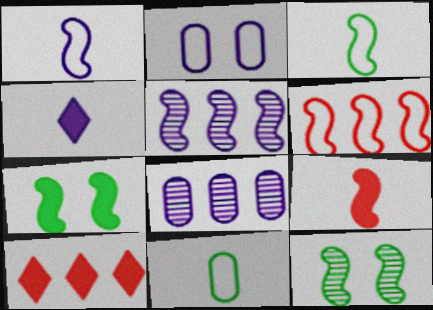[[2, 4, 5]]